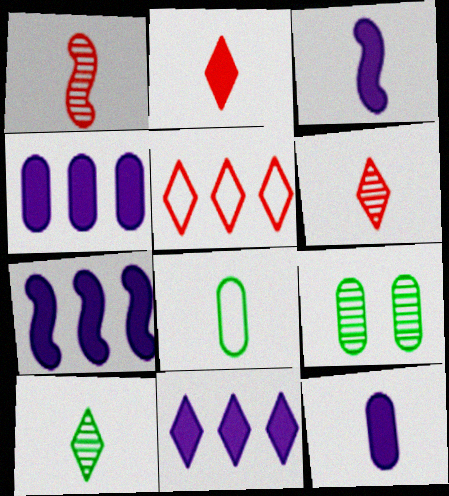[[3, 5, 9], 
[3, 6, 8], 
[4, 7, 11]]